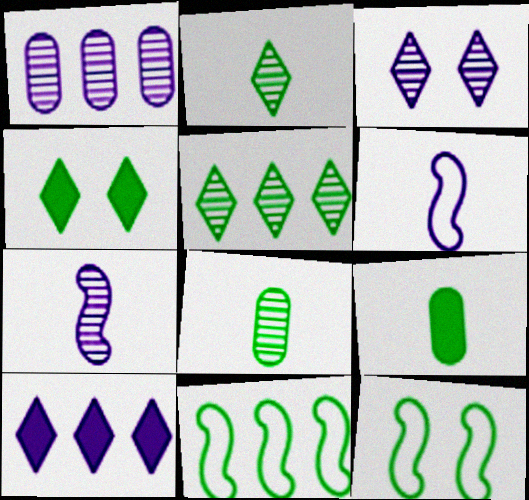[[1, 3, 7], 
[4, 8, 11], 
[5, 9, 12]]